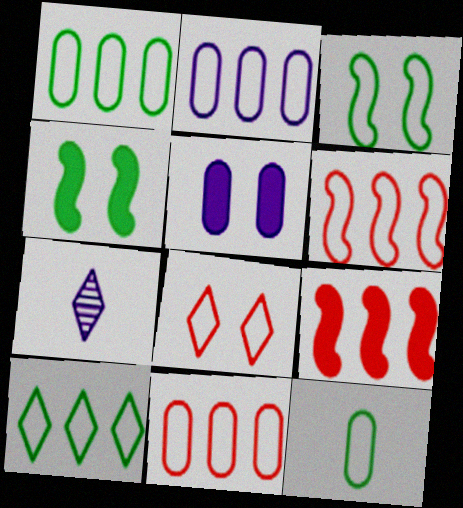[[1, 2, 11], 
[2, 6, 10], 
[3, 10, 12], 
[4, 7, 11]]